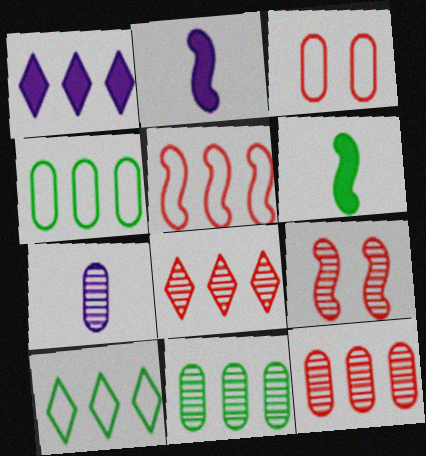[[1, 5, 11], 
[1, 8, 10]]